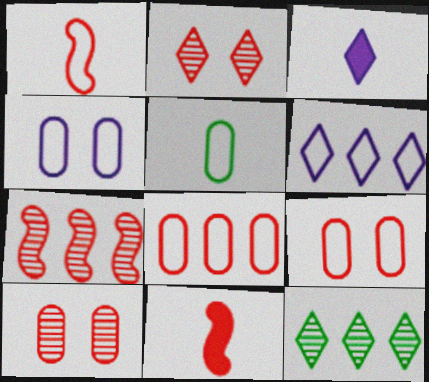[[2, 8, 11], 
[4, 5, 8], 
[4, 11, 12]]